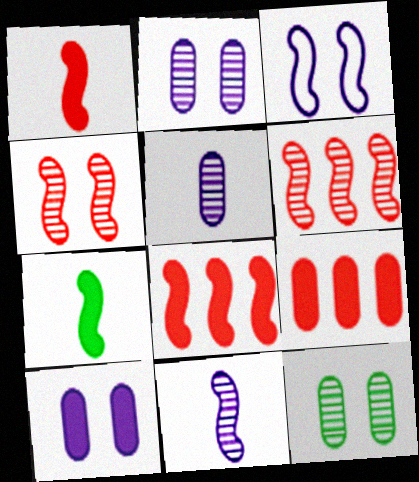[[3, 6, 7]]